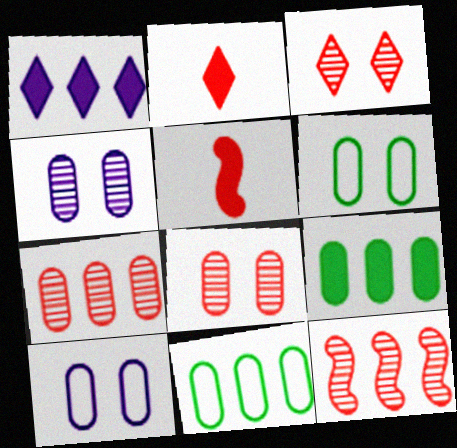[[1, 11, 12]]